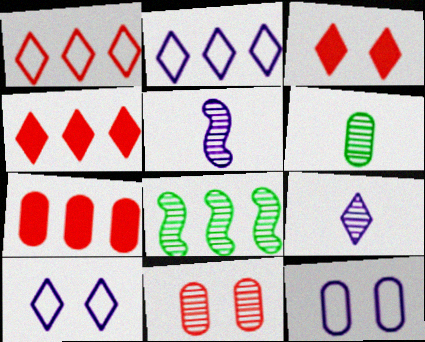[[2, 7, 8], 
[6, 7, 12], 
[8, 9, 11]]